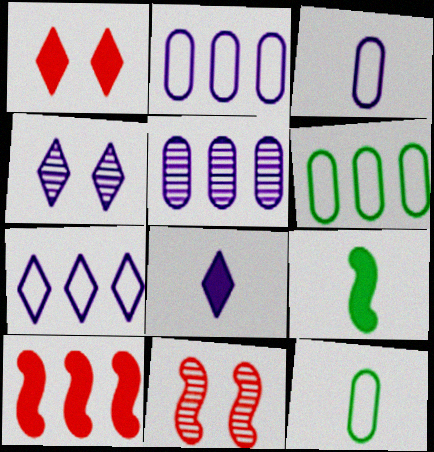[[4, 7, 8], 
[4, 10, 12], 
[6, 8, 11]]